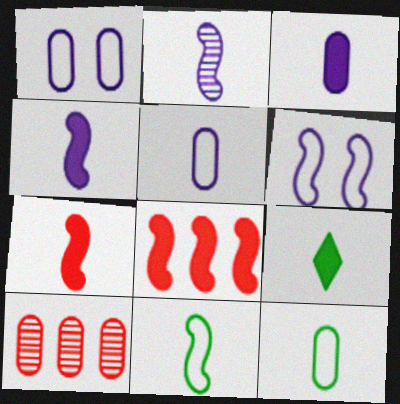[[2, 7, 11], 
[3, 7, 9], 
[6, 9, 10]]